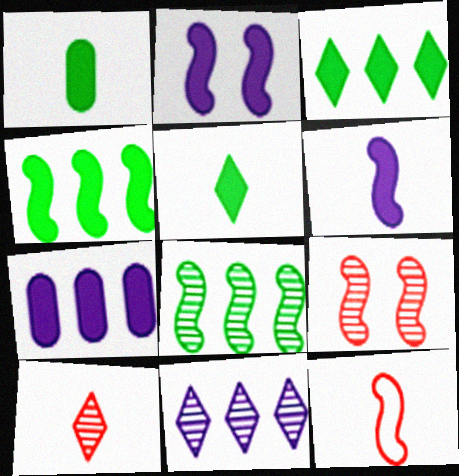[[2, 8, 12]]